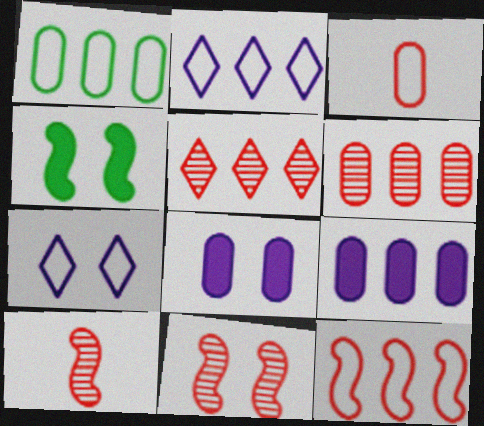[[1, 2, 12], 
[1, 6, 9]]